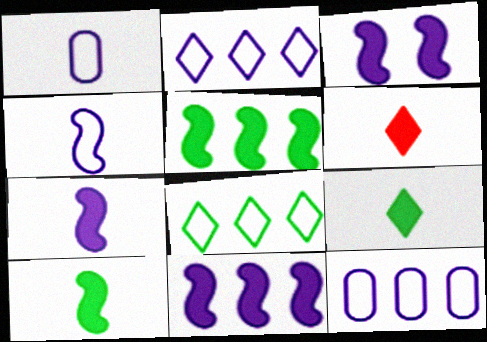[[3, 7, 11]]